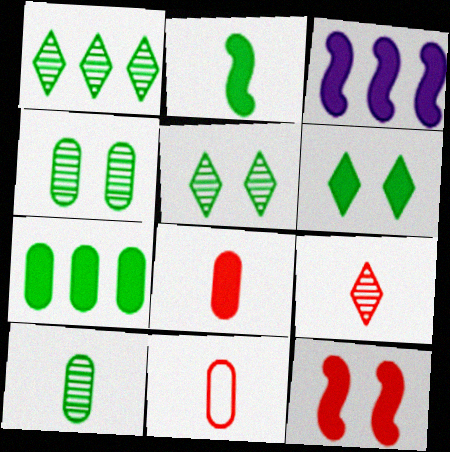[[2, 3, 12], 
[2, 6, 7], 
[3, 5, 11], 
[3, 6, 8]]